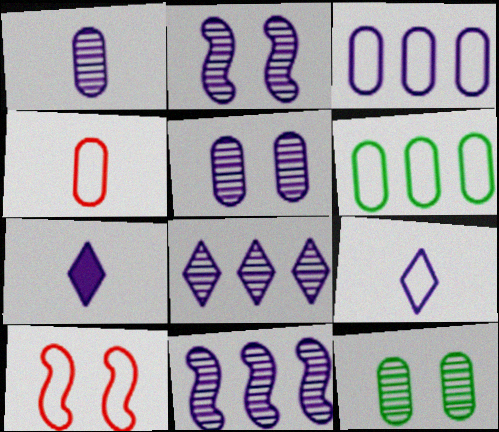[[1, 2, 8], 
[2, 3, 7], 
[6, 9, 10]]